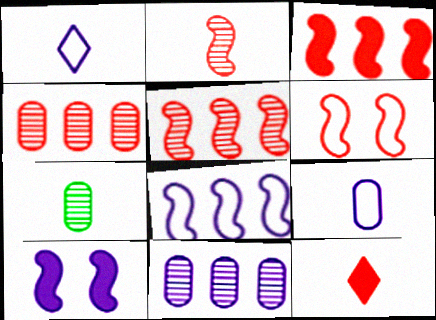[[1, 10, 11], 
[2, 3, 6], 
[4, 6, 12]]